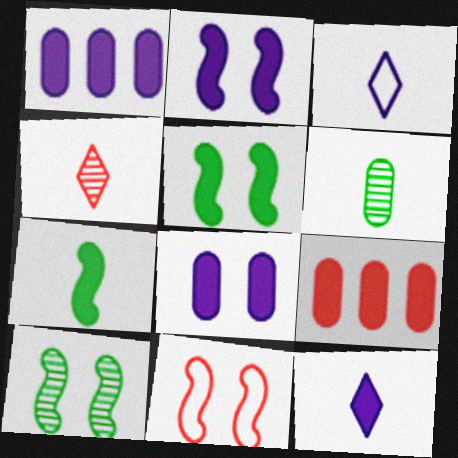[[1, 2, 12], 
[2, 10, 11], 
[3, 9, 10], 
[4, 9, 11], 
[5, 9, 12]]